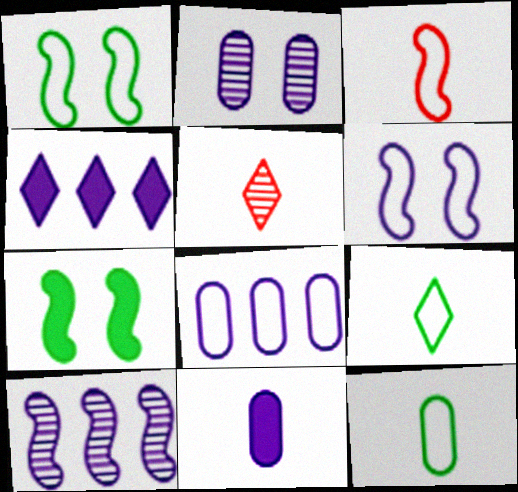[[2, 8, 11], 
[3, 7, 10], 
[4, 8, 10], 
[5, 7, 8]]